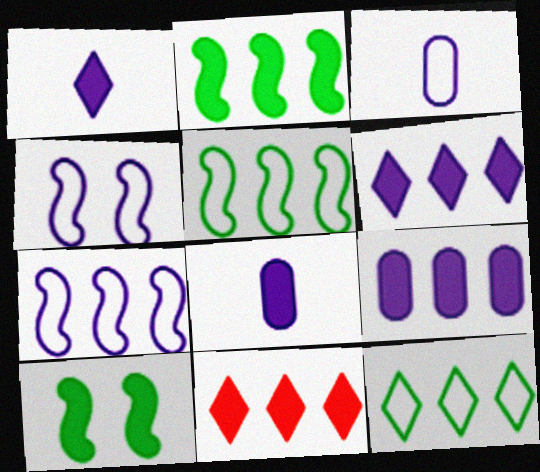[[2, 9, 11], 
[8, 10, 11]]